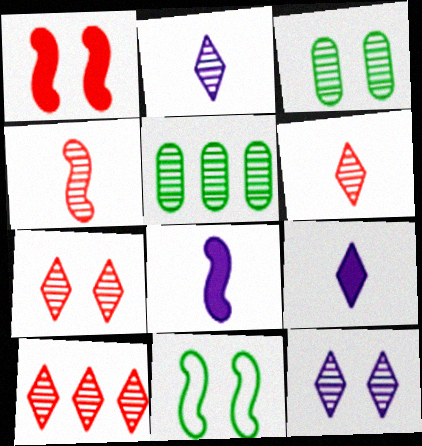[[4, 5, 12], 
[6, 7, 10]]